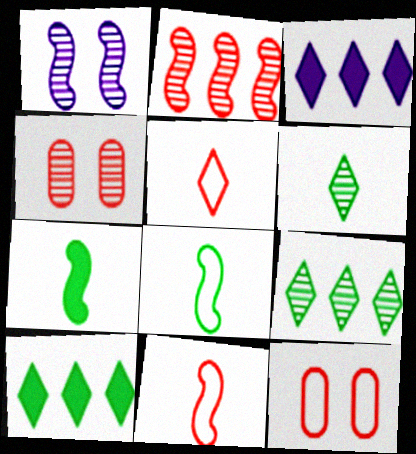[[3, 4, 8]]